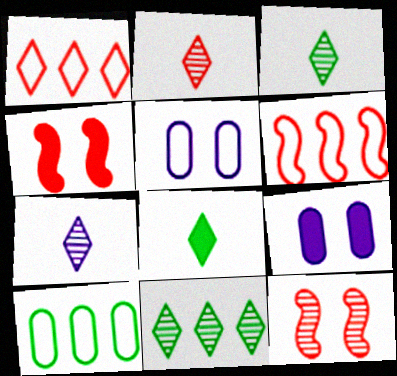[[2, 3, 7], 
[3, 6, 9], 
[4, 7, 10]]